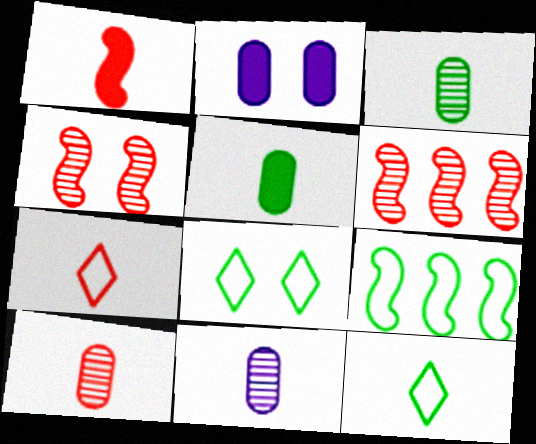[[1, 7, 10], 
[1, 11, 12], 
[2, 4, 8], 
[2, 6, 12], 
[3, 10, 11]]